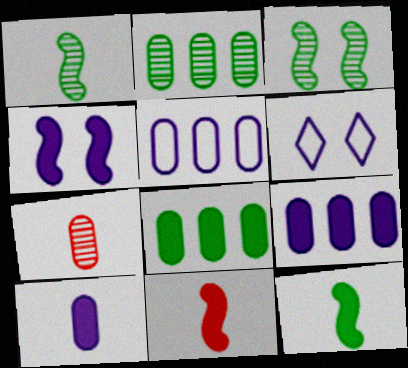[[2, 6, 11]]